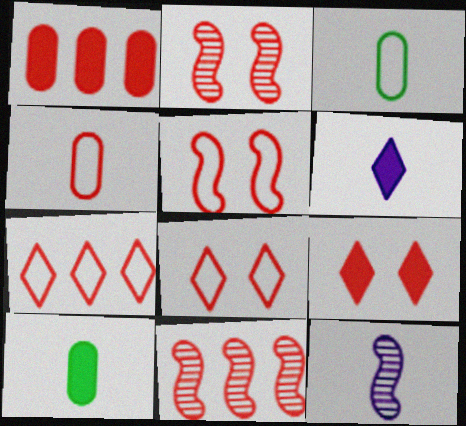[[1, 7, 11], 
[4, 5, 7], 
[4, 9, 11]]